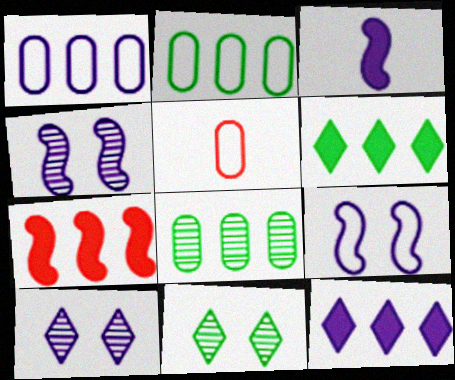[[1, 3, 10], 
[4, 5, 6]]